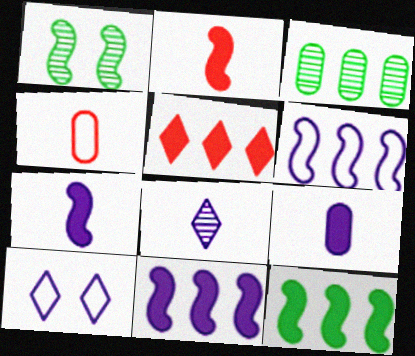[[1, 2, 6], 
[2, 3, 10], 
[3, 5, 6]]